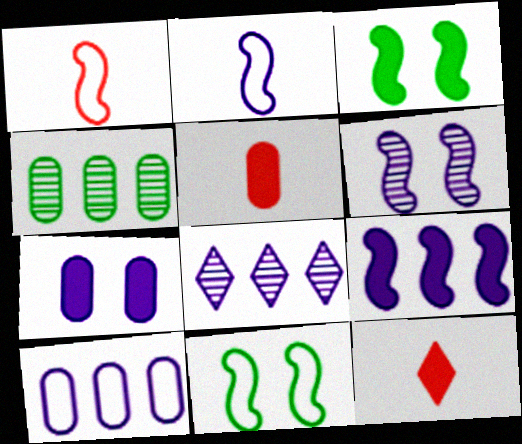[[2, 6, 9], 
[2, 7, 8], 
[5, 8, 11], 
[8, 9, 10]]